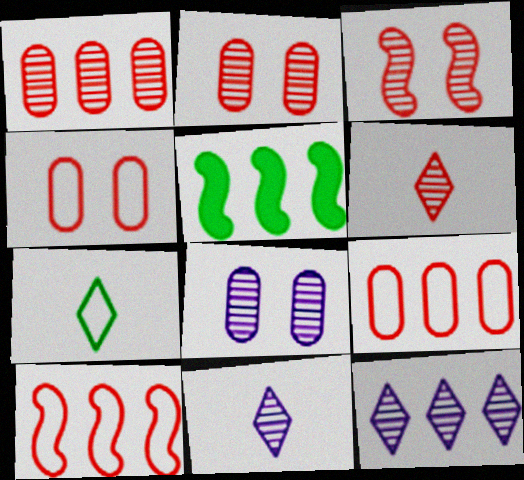[[1, 3, 6], 
[4, 5, 11], 
[5, 9, 12]]